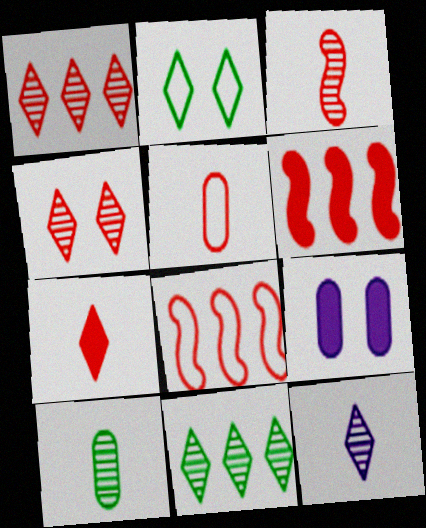[[3, 5, 7], 
[3, 10, 12], 
[4, 5, 6], 
[4, 11, 12]]